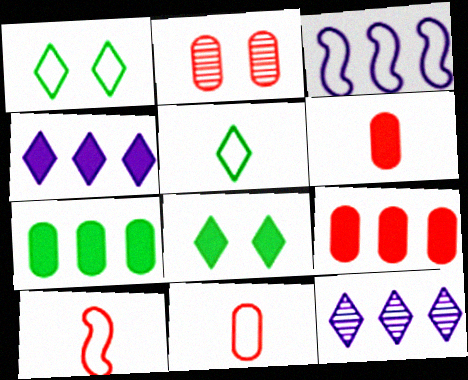[[1, 3, 11], 
[2, 9, 11]]